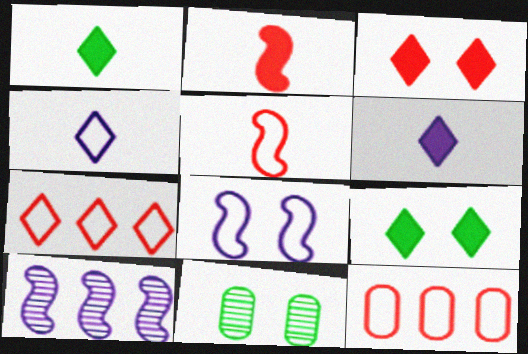[[3, 8, 11]]